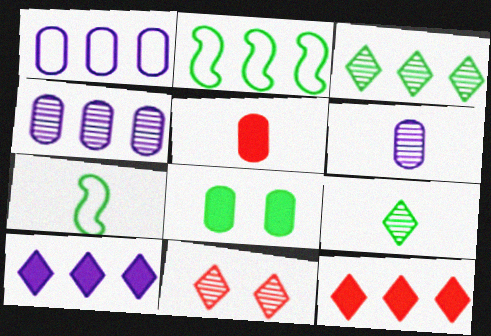[[2, 4, 12], 
[2, 8, 9], 
[3, 7, 8]]